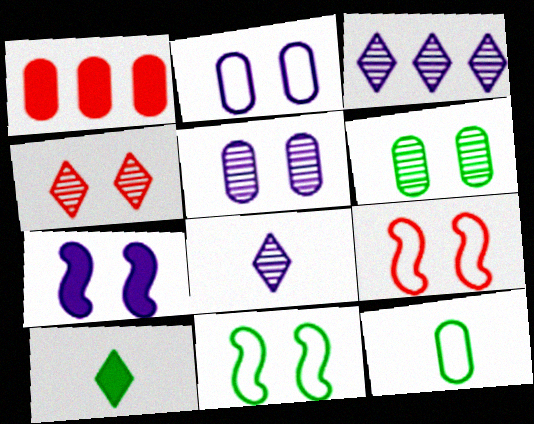[[1, 5, 12], 
[1, 7, 10], 
[1, 8, 11]]